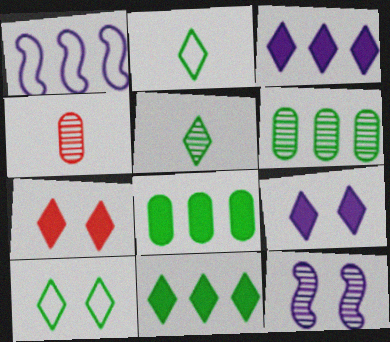[[5, 10, 11]]